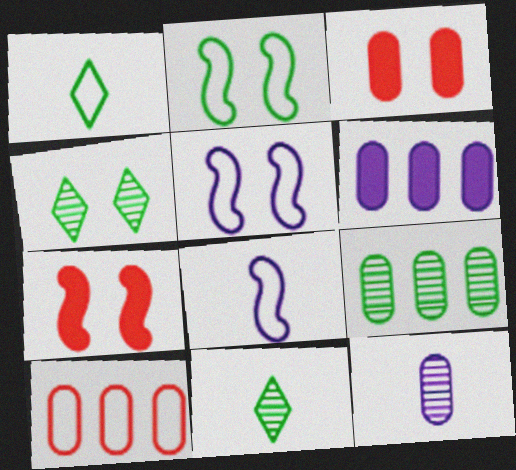[[1, 5, 10], 
[3, 4, 5], 
[6, 9, 10]]